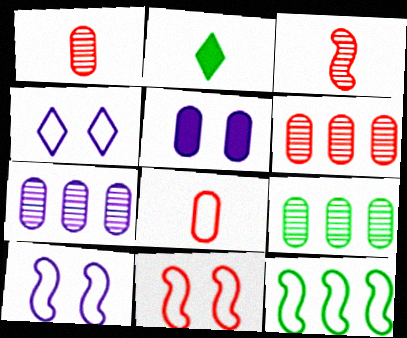[[2, 6, 10], 
[2, 7, 11], 
[4, 8, 12], 
[5, 8, 9], 
[6, 7, 9]]